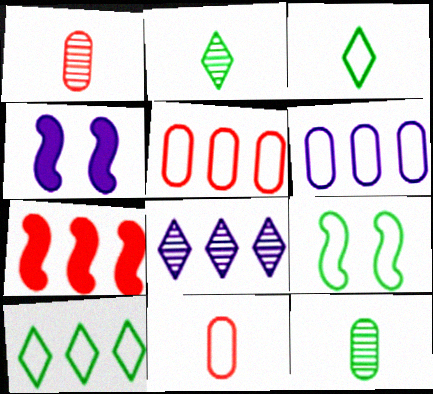[[1, 4, 10], 
[2, 4, 5]]